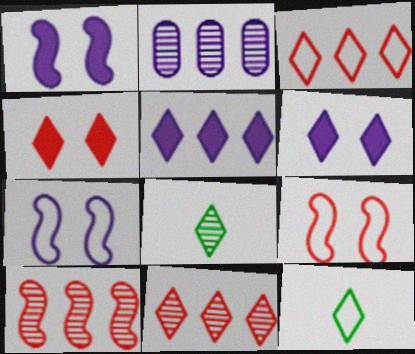[[3, 6, 8], 
[6, 11, 12]]